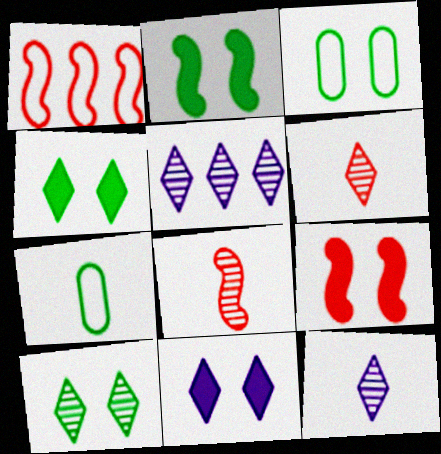[[1, 8, 9], 
[2, 3, 10], 
[5, 6, 10], 
[5, 7, 9]]